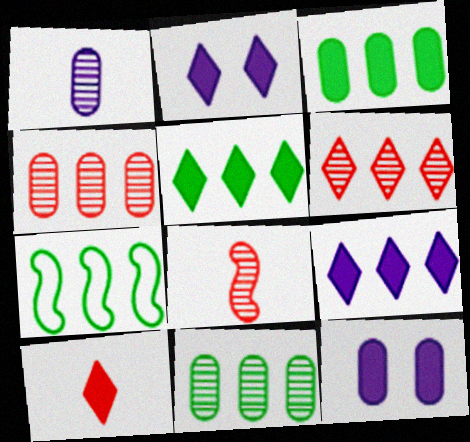[[2, 5, 10], 
[4, 7, 9], 
[5, 7, 11]]